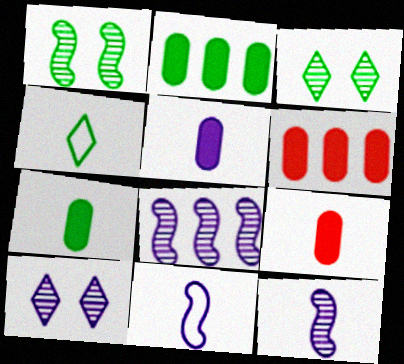[[1, 2, 4], 
[3, 6, 11], 
[4, 9, 12], 
[5, 7, 9]]